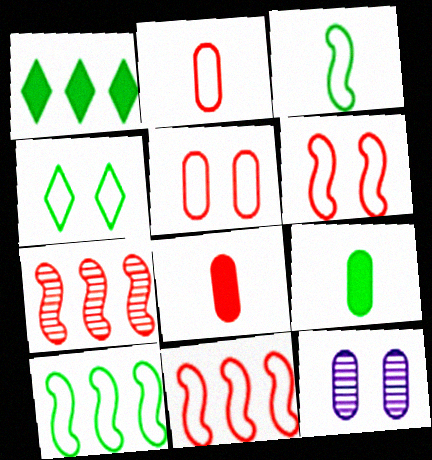[]